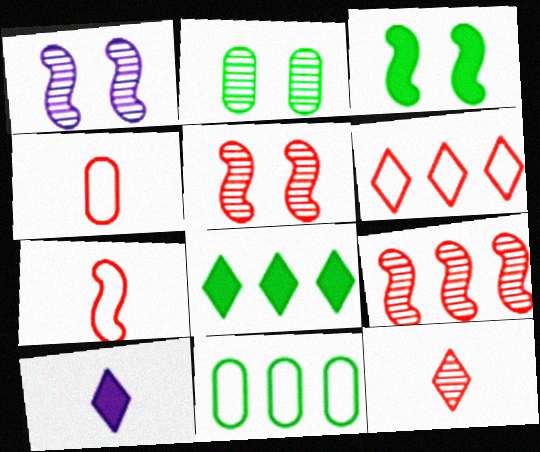[[1, 4, 8], 
[5, 10, 11]]